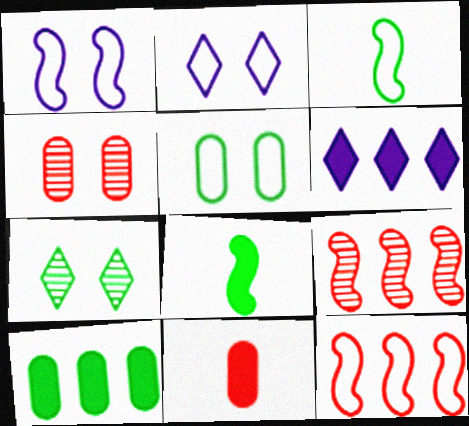[[1, 3, 12], 
[1, 8, 9], 
[3, 4, 6], 
[3, 7, 10]]